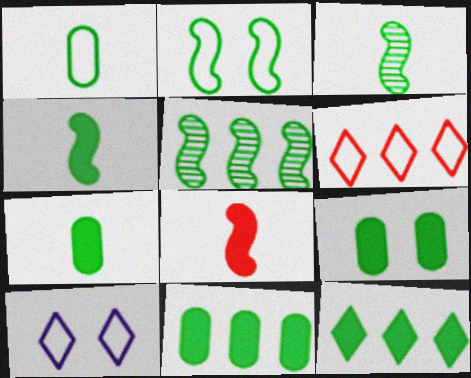[[2, 4, 5], 
[4, 9, 12], 
[7, 9, 11]]